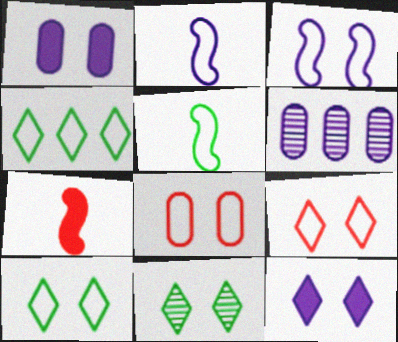[[2, 4, 8], 
[2, 6, 12], 
[3, 8, 10], 
[6, 7, 10], 
[9, 11, 12]]